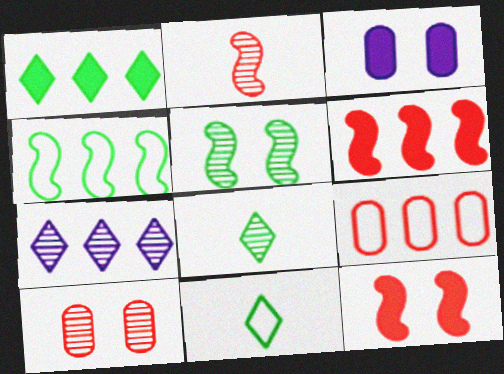[]